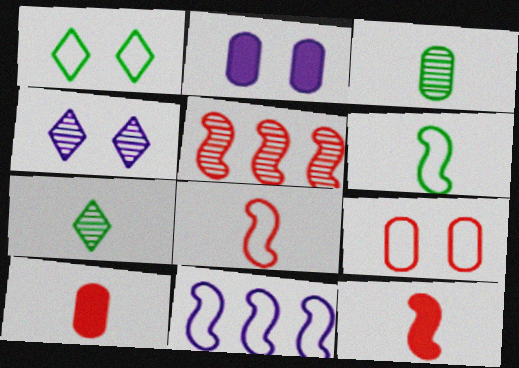[[3, 4, 5]]